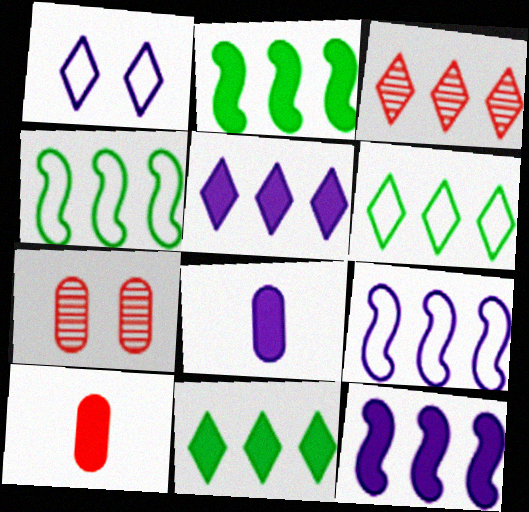[[3, 5, 6]]